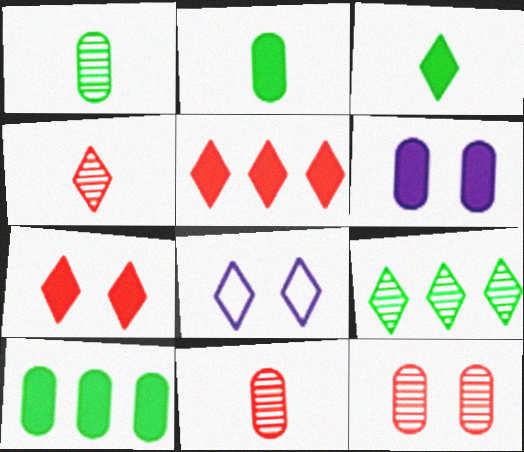[]